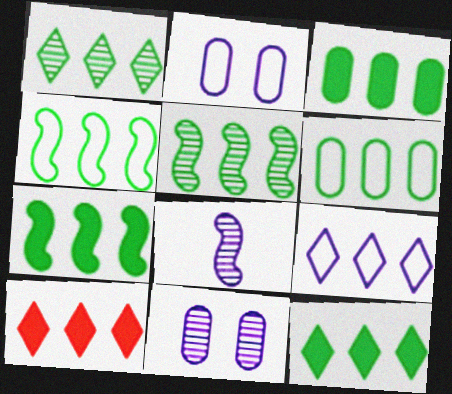[[1, 3, 4], 
[1, 6, 7], 
[1, 9, 10], 
[3, 7, 12], 
[4, 5, 7], 
[5, 6, 12]]